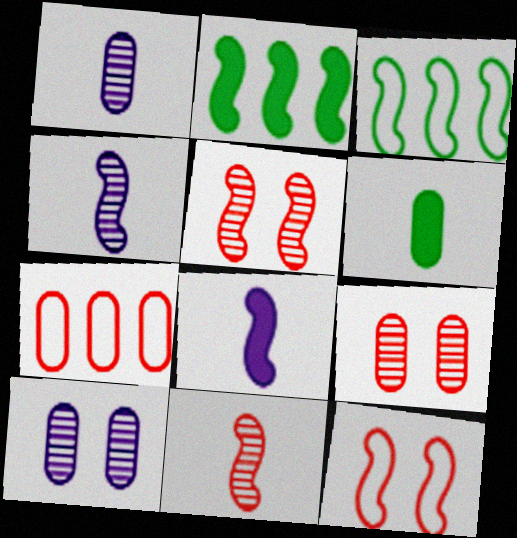[[2, 4, 12], 
[3, 5, 8], 
[6, 7, 10]]